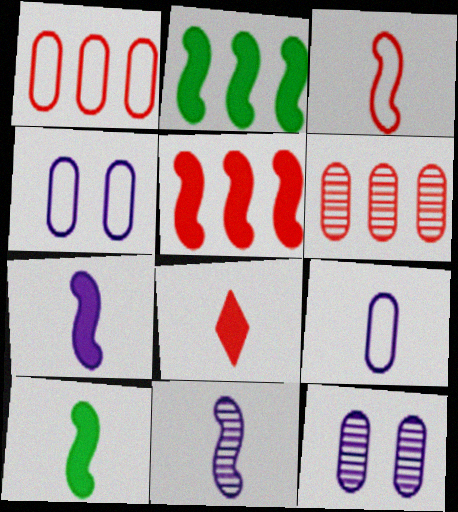[[3, 10, 11]]